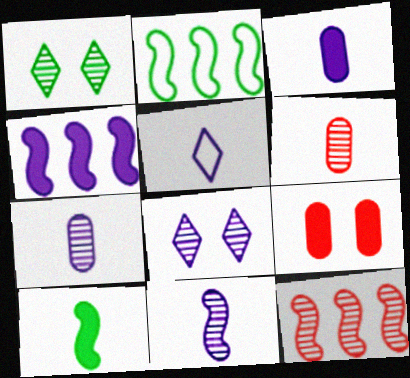[[1, 7, 12], 
[2, 4, 12], 
[3, 5, 11], 
[5, 6, 10]]